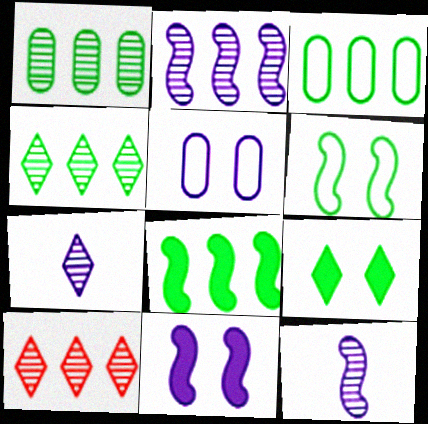[[1, 2, 10], 
[3, 4, 8]]